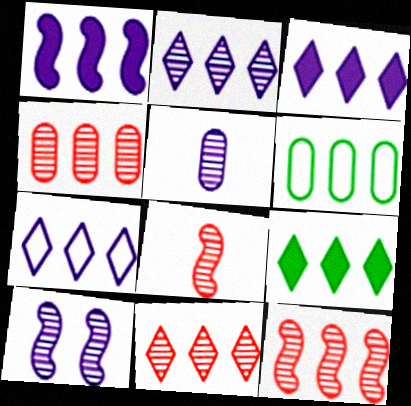[[1, 6, 11], 
[2, 3, 7], 
[2, 5, 10], 
[3, 6, 12], 
[4, 11, 12], 
[7, 9, 11]]